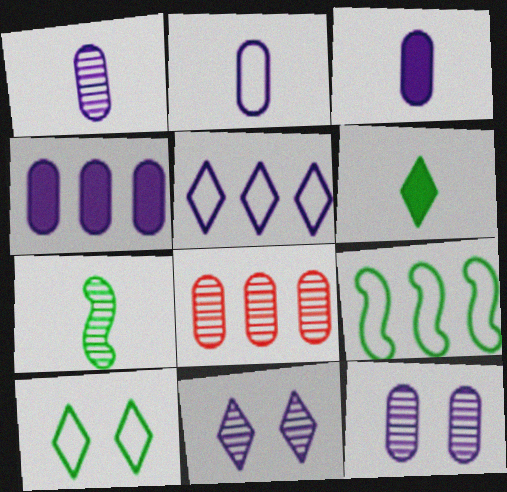[[1, 2, 3], 
[2, 4, 12], 
[7, 8, 11]]